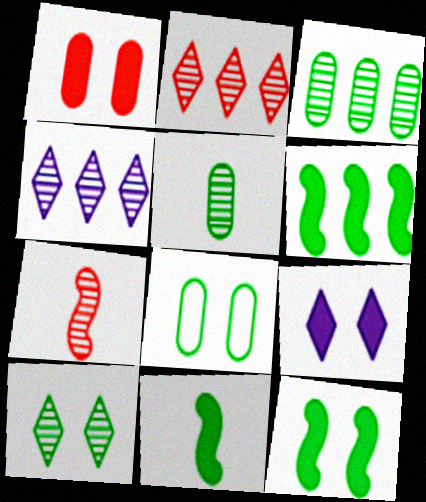[[1, 9, 12], 
[6, 11, 12], 
[8, 10, 12]]